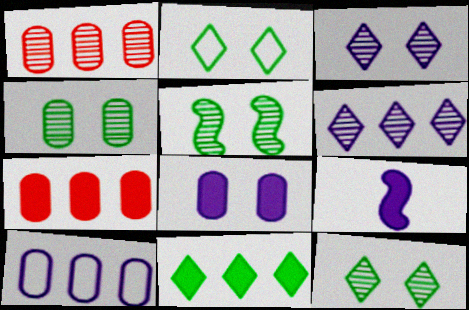[[1, 2, 9], 
[3, 9, 10], 
[4, 5, 12]]